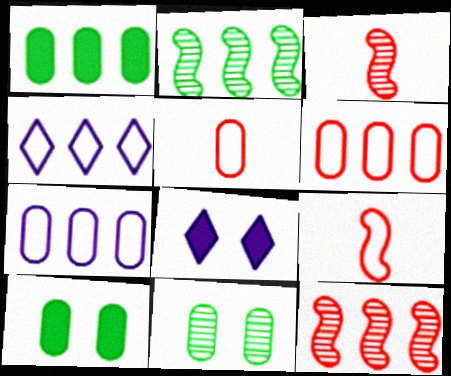[[1, 4, 12], 
[2, 5, 8], 
[3, 4, 10]]